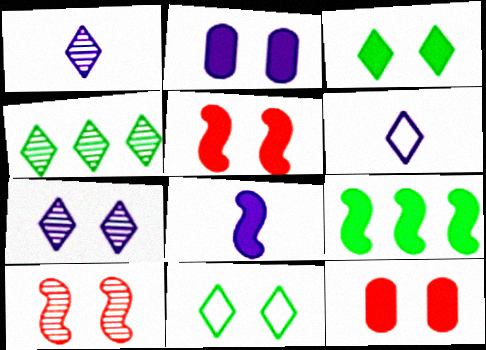[[2, 3, 5], 
[2, 10, 11], 
[5, 8, 9]]